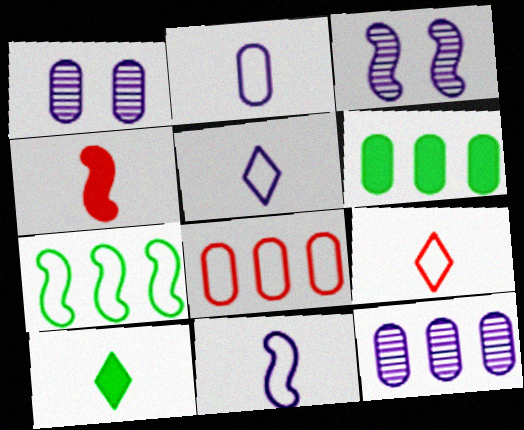[[2, 5, 11], 
[3, 4, 7], 
[3, 6, 9], 
[3, 8, 10], 
[6, 8, 12]]